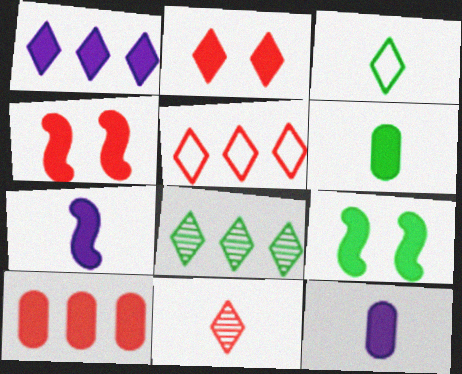[[1, 4, 6], 
[1, 5, 8], 
[2, 5, 11]]